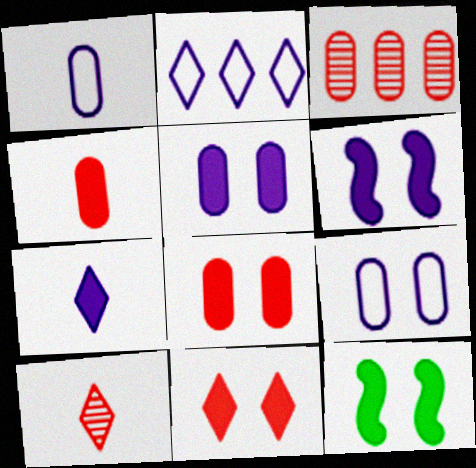[[5, 11, 12]]